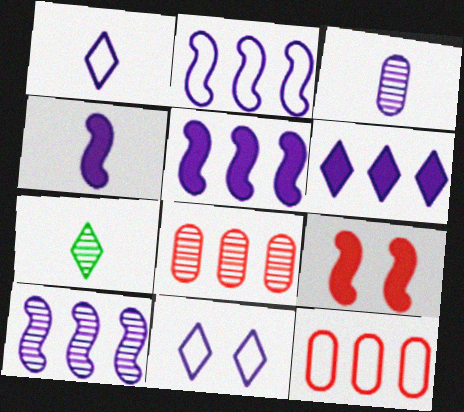[[1, 3, 4], 
[2, 5, 10], 
[3, 5, 11]]